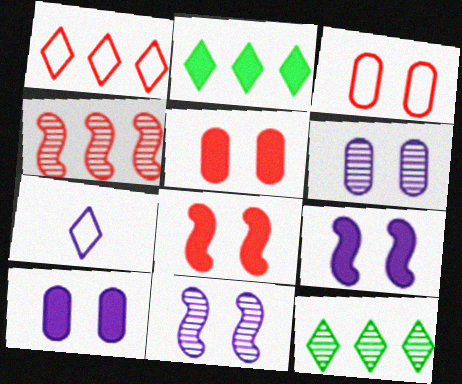[]